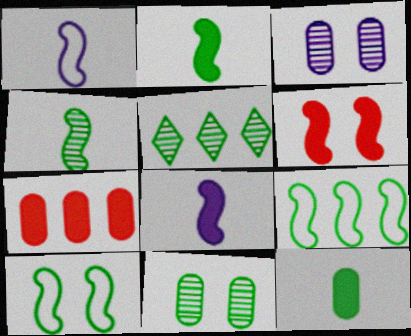[[4, 5, 11], 
[5, 10, 12]]